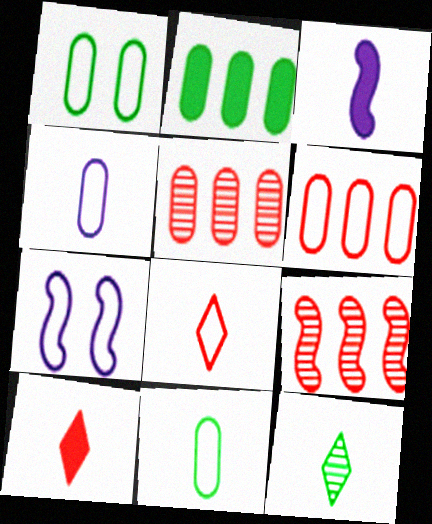[[1, 4, 6]]